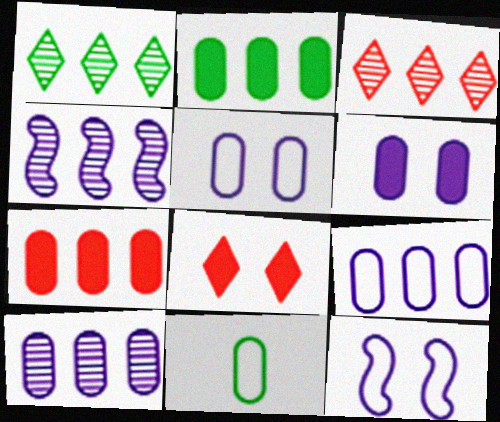[[4, 8, 11]]